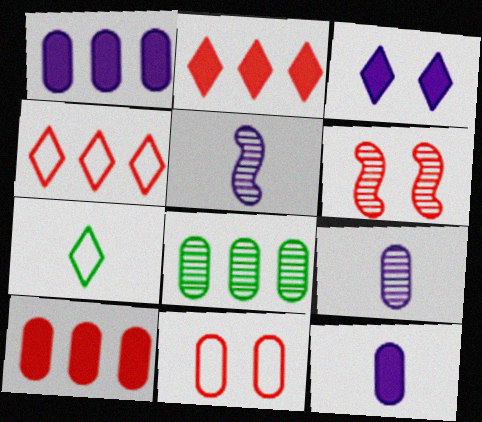[[1, 6, 7], 
[8, 11, 12]]